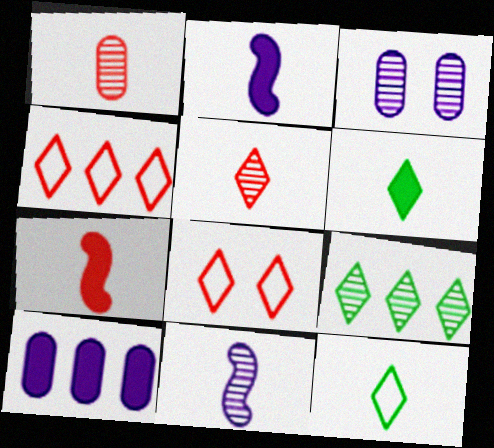[[1, 2, 12]]